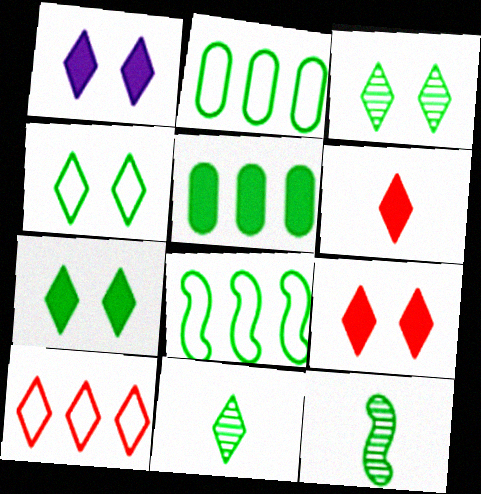[[1, 7, 9], 
[1, 10, 11], 
[2, 7, 12], 
[3, 4, 7], 
[4, 5, 12]]